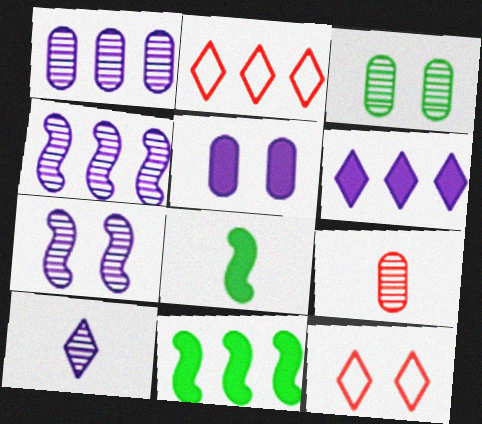[[1, 2, 11], 
[1, 3, 9], 
[1, 7, 10], 
[1, 8, 12]]